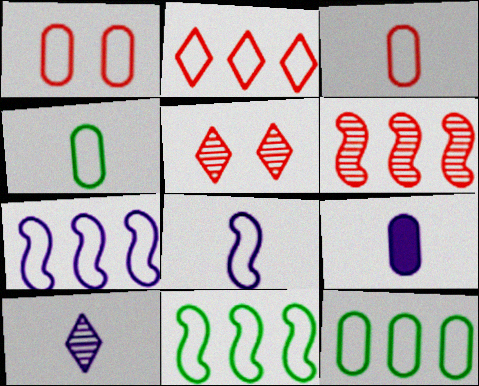[[2, 7, 12], 
[5, 9, 11], 
[8, 9, 10]]